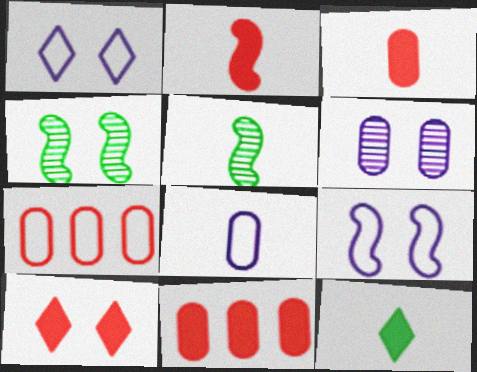[[1, 5, 11], 
[2, 10, 11]]